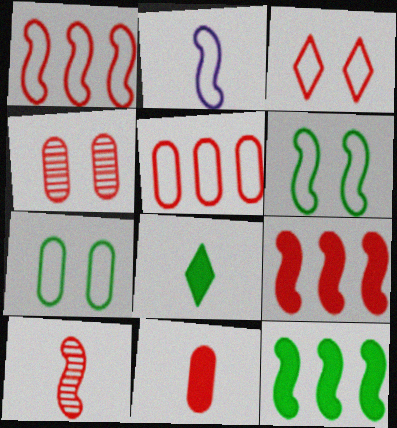[[1, 2, 6], 
[4, 5, 11]]